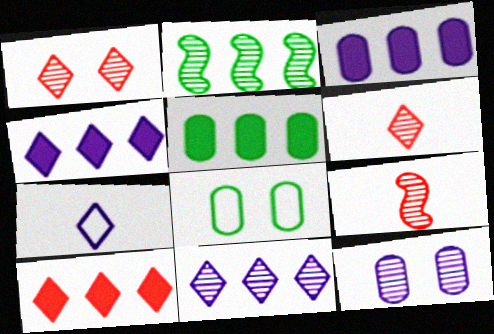[[2, 6, 12], 
[4, 8, 9]]